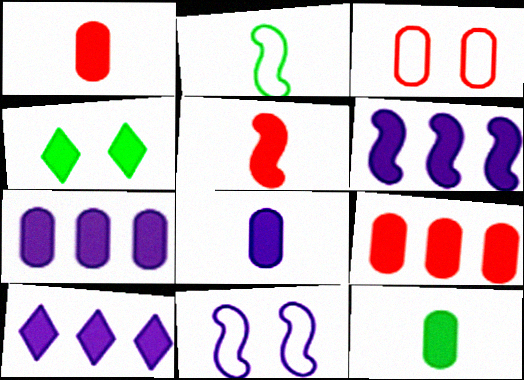[[1, 4, 6], 
[1, 8, 12], 
[4, 5, 7], 
[6, 7, 10]]